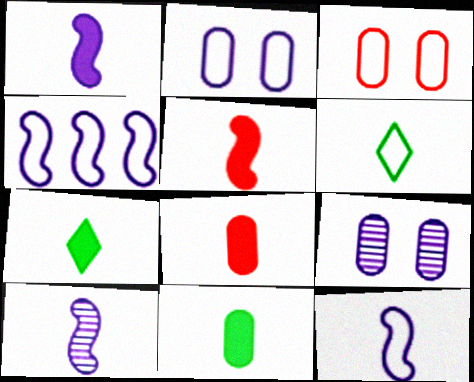[[1, 7, 8], 
[1, 10, 12], 
[3, 4, 6], 
[6, 8, 10]]